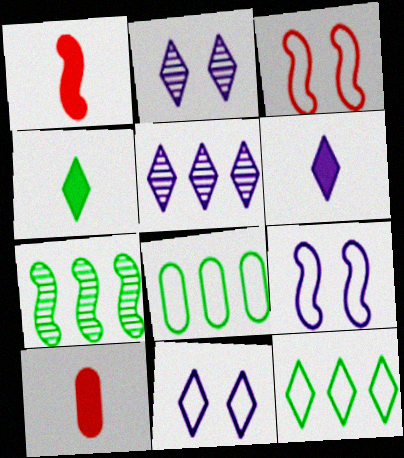[[1, 2, 8], 
[1, 7, 9], 
[5, 6, 11], 
[7, 10, 11]]